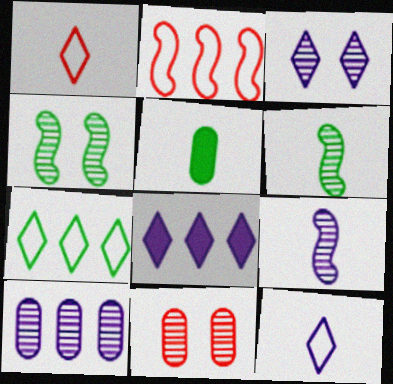[[1, 5, 9], 
[2, 3, 5], 
[3, 4, 11], 
[3, 8, 12], 
[3, 9, 10], 
[4, 5, 7]]